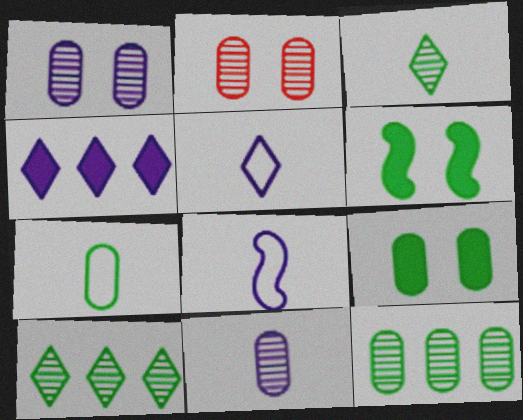[[1, 4, 8], 
[2, 11, 12], 
[6, 7, 10], 
[7, 9, 12]]